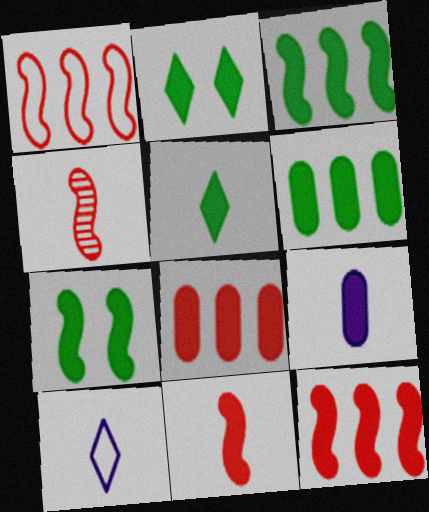[[2, 9, 12], 
[5, 6, 7], 
[5, 9, 11]]